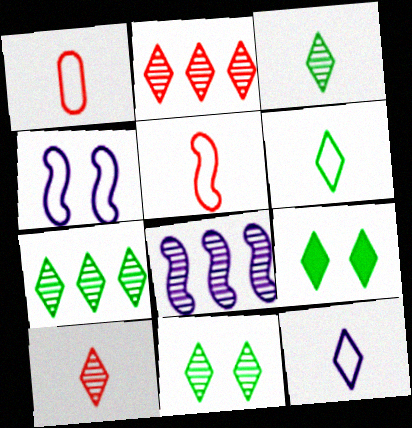[[1, 8, 9], 
[2, 9, 12], 
[3, 7, 11], 
[6, 7, 9]]